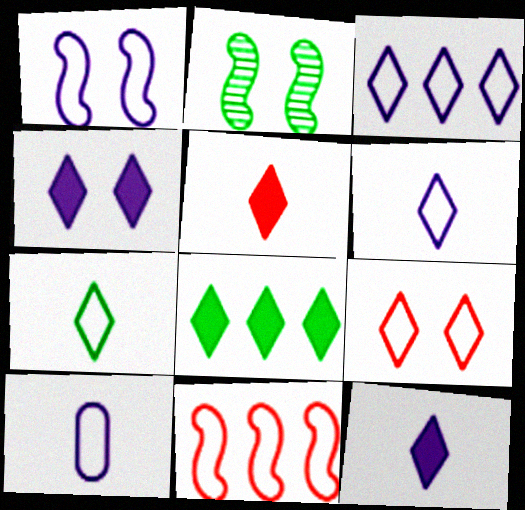[[1, 3, 10], 
[3, 7, 9], 
[4, 5, 8]]